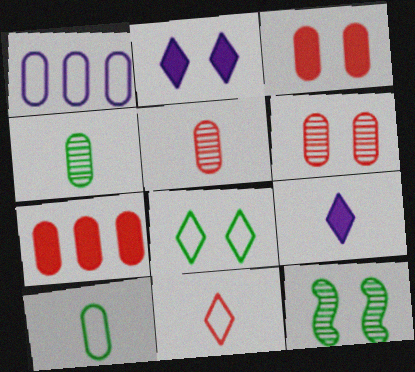[[1, 3, 4]]